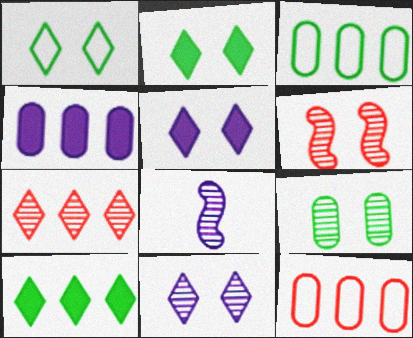[[2, 8, 12], 
[6, 9, 11], 
[7, 8, 9]]